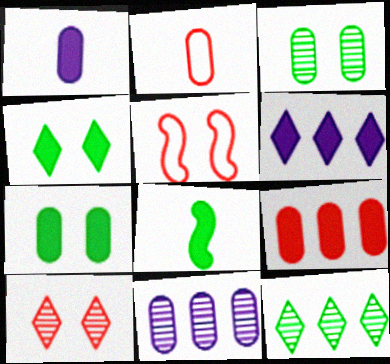[[1, 5, 12], 
[1, 7, 9], 
[2, 7, 11]]